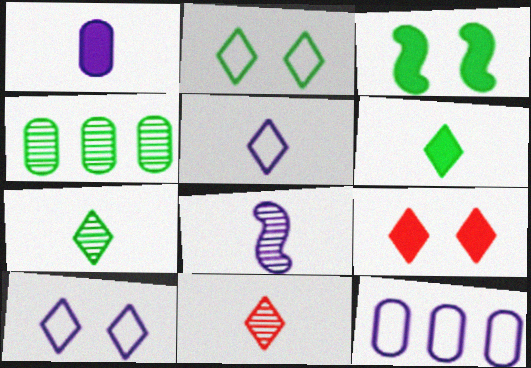[[1, 5, 8], 
[3, 11, 12], 
[5, 6, 11]]